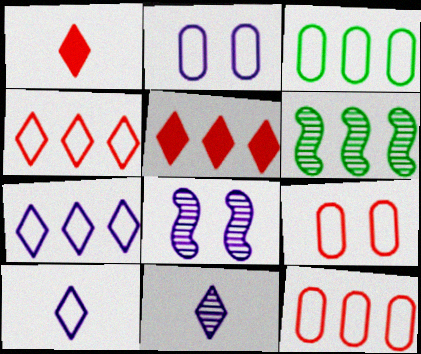[[1, 2, 6], 
[1, 3, 8]]